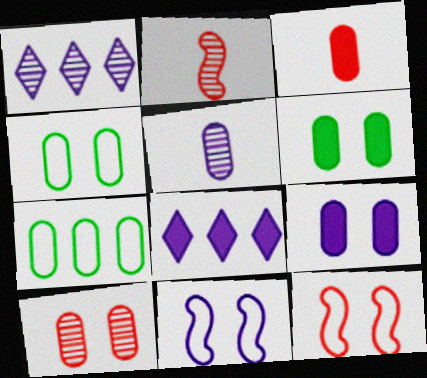[[2, 4, 8], 
[4, 9, 10], 
[5, 8, 11]]